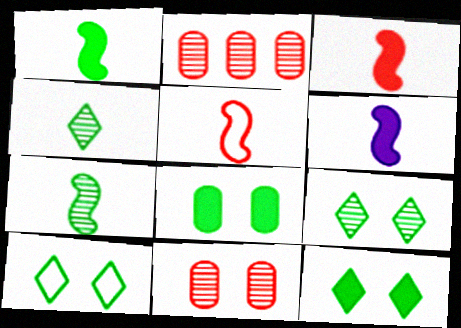[[1, 3, 6], 
[2, 6, 10], 
[5, 6, 7], 
[9, 10, 12]]